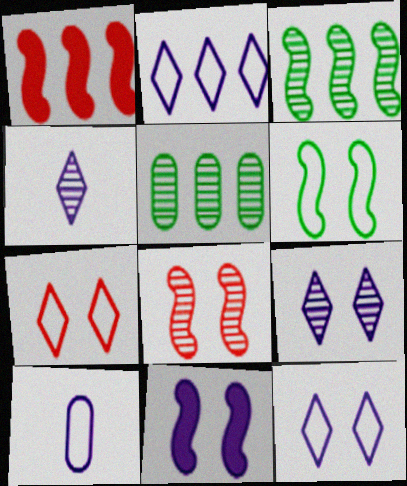[[1, 2, 5], 
[4, 5, 8], 
[6, 8, 11]]